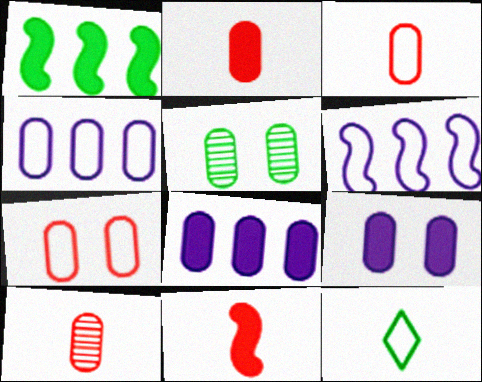[[1, 5, 12], 
[2, 3, 10], 
[2, 4, 5], 
[3, 5, 8], 
[5, 7, 9], 
[6, 7, 12]]